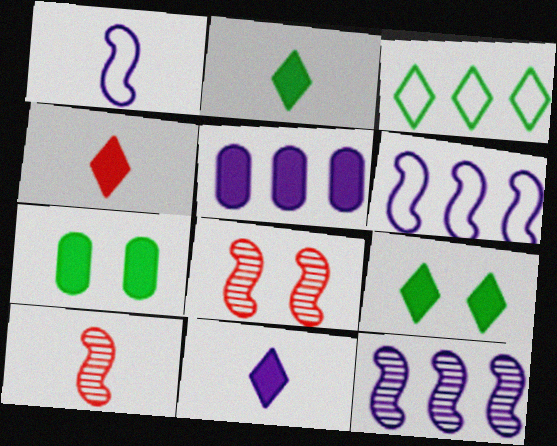[[2, 4, 11]]